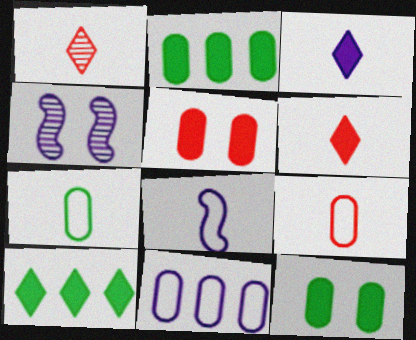[[3, 4, 11], 
[4, 9, 10]]